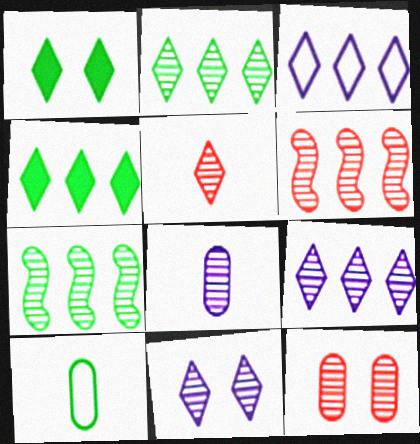[[1, 3, 5], 
[1, 7, 10], 
[2, 5, 11], 
[5, 6, 12]]